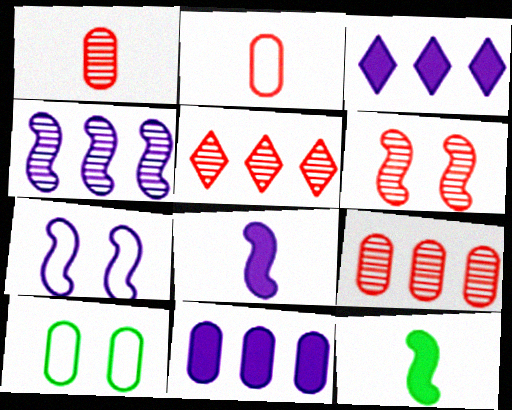[[1, 5, 6], 
[1, 10, 11], 
[4, 7, 8], 
[5, 8, 10]]